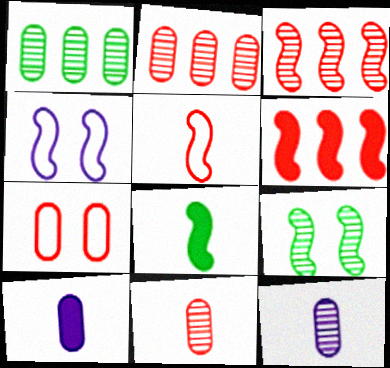[[1, 7, 10], 
[3, 4, 8]]